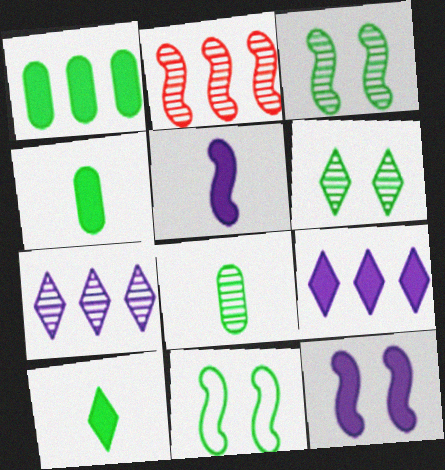[[2, 5, 11]]